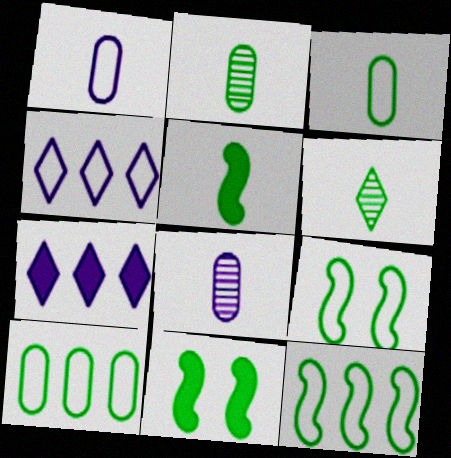[[3, 5, 6], 
[6, 10, 11]]